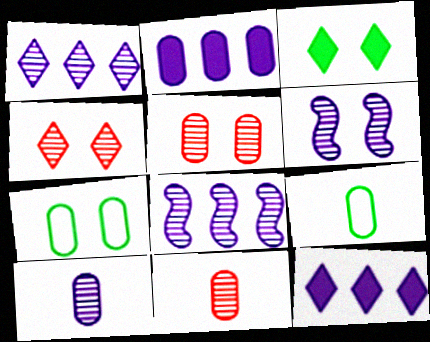[[1, 6, 10], 
[2, 5, 9], 
[2, 7, 11]]